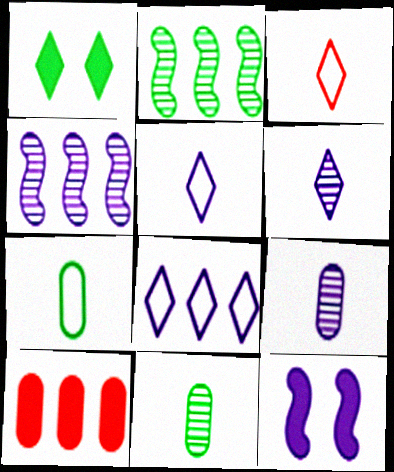[[1, 2, 7], 
[2, 8, 10], 
[8, 9, 12]]